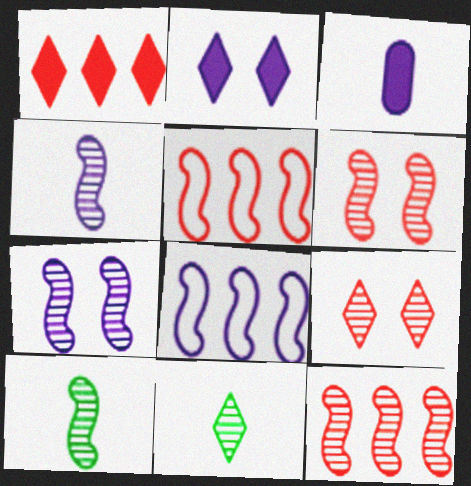[[7, 10, 12]]